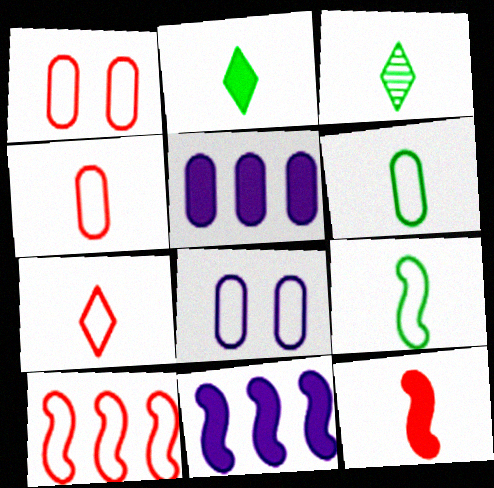[[1, 3, 11], 
[1, 7, 10]]